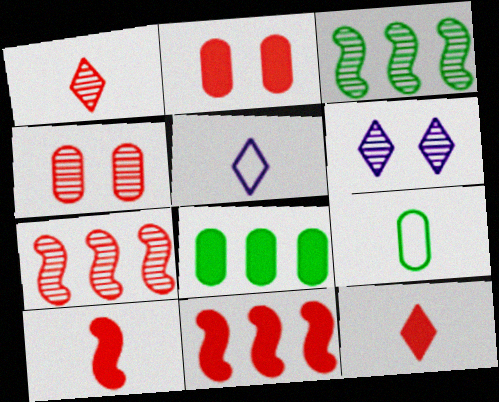[[1, 4, 7], 
[2, 3, 5], 
[2, 11, 12], 
[6, 9, 11]]